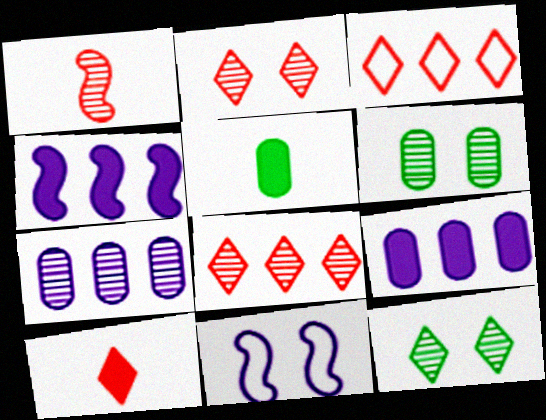[[1, 7, 12], 
[2, 3, 10], 
[5, 8, 11]]